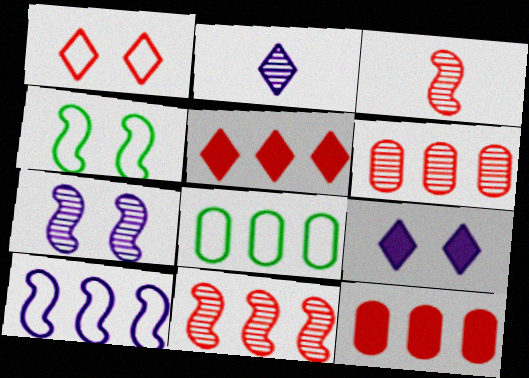[[1, 3, 12], 
[2, 4, 12], 
[3, 8, 9]]